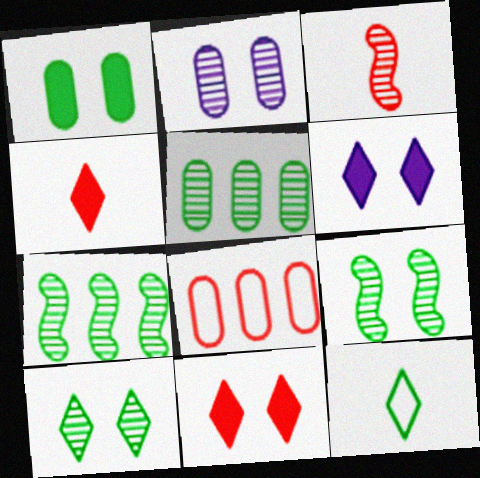[[1, 7, 12], 
[3, 8, 11]]